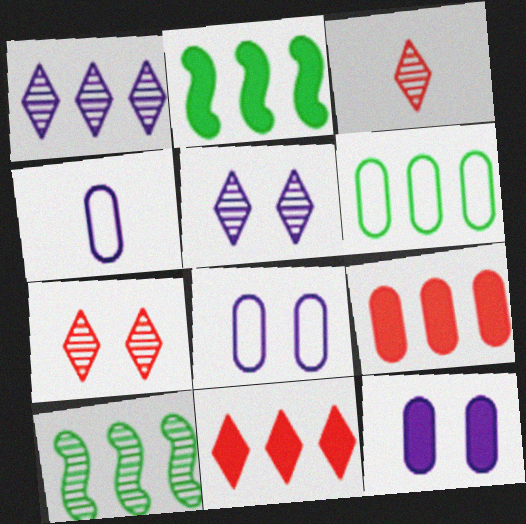[[2, 3, 8], 
[2, 4, 7]]